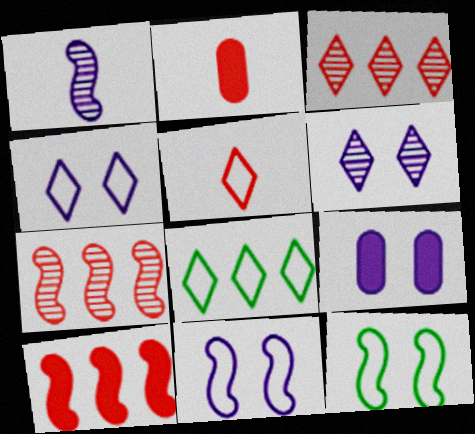[[1, 10, 12], 
[4, 5, 8], 
[6, 9, 11]]